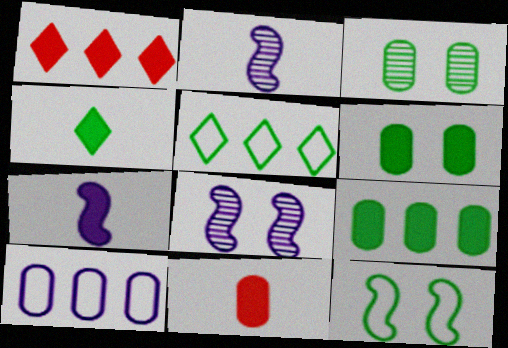[[1, 6, 7], 
[3, 10, 11], 
[4, 7, 11], 
[5, 8, 11]]